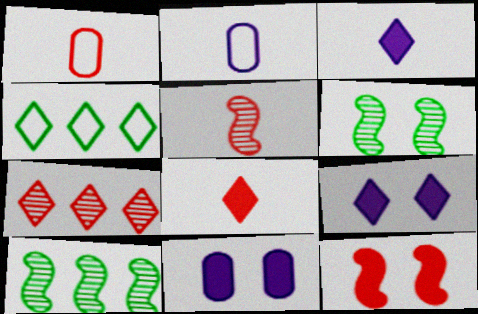[[1, 5, 8], 
[1, 7, 12], 
[1, 9, 10], 
[4, 5, 11]]